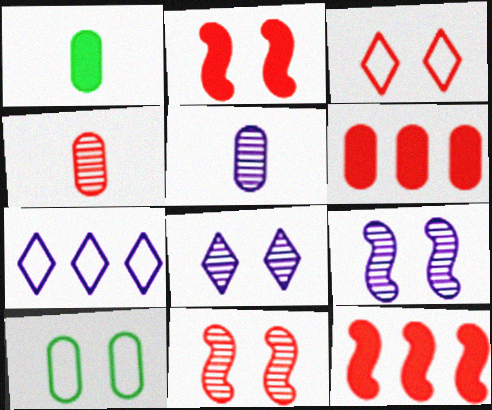[[1, 7, 11], 
[2, 8, 10], 
[3, 4, 12], 
[5, 6, 10]]